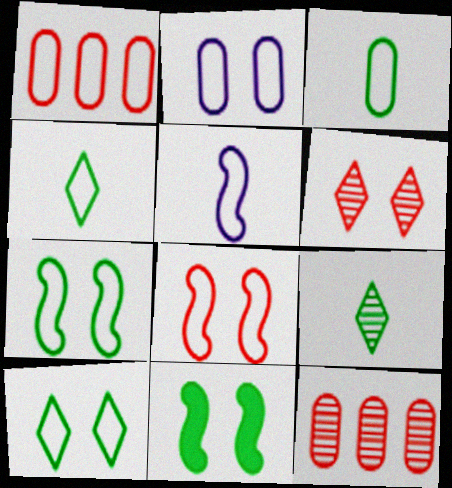[[1, 2, 3], 
[1, 5, 10], 
[2, 6, 11], 
[2, 8, 10]]